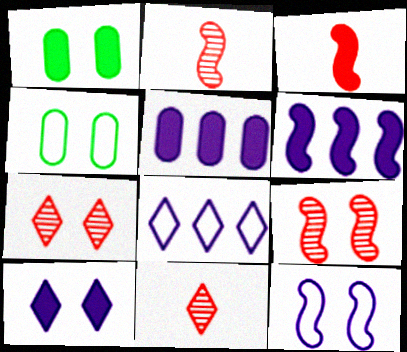[[1, 2, 8], 
[1, 7, 12], 
[4, 6, 11], 
[4, 9, 10]]